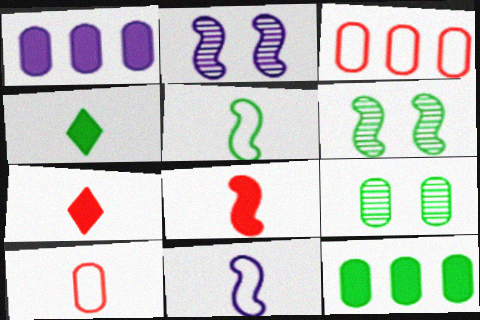[[1, 9, 10], 
[2, 3, 4]]